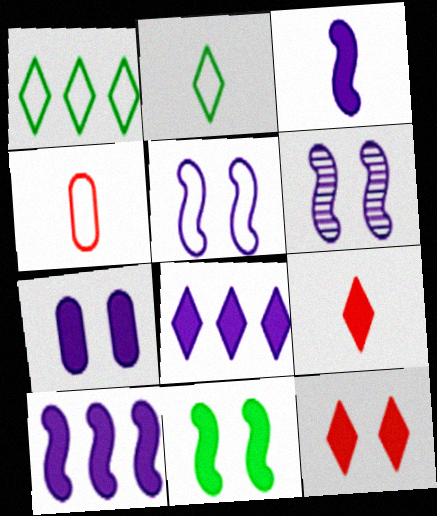[[1, 4, 5], 
[3, 7, 8], 
[7, 11, 12]]